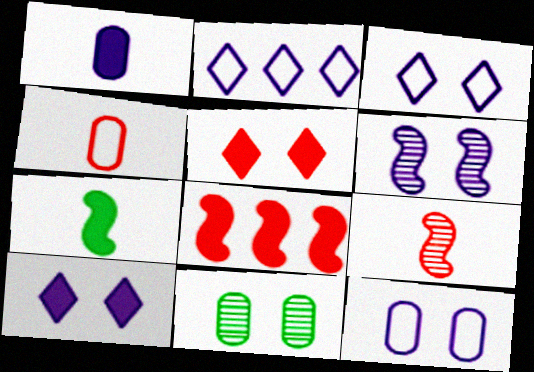[[1, 2, 6], 
[6, 10, 12]]